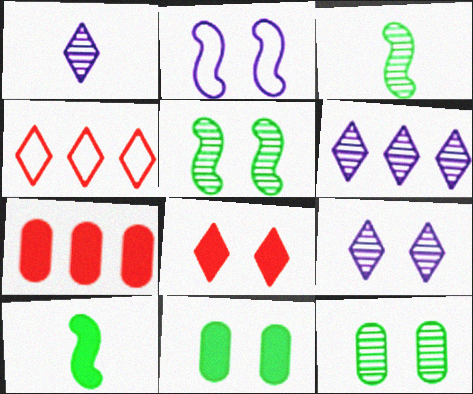[[1, 6, 9], 
[2, 8, 12]]